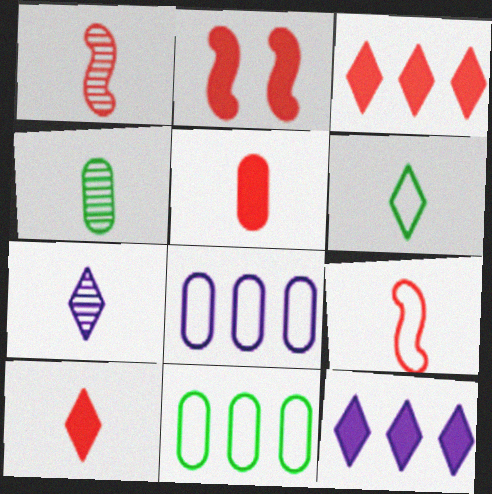[[1, 4, 7], 
[2, 3, 5], 
[2, 7, 11], 
[6, 7, 10]]